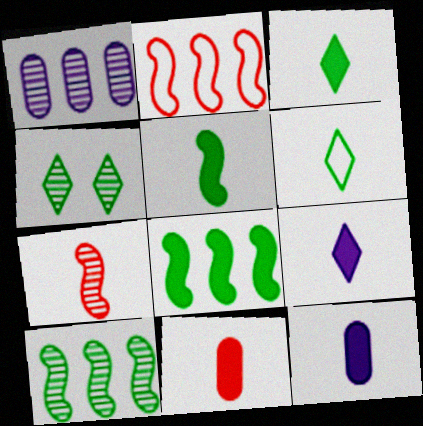[[1, 4, 7], 
[2, 4, 12], 
[5, 9, 11], 
[6, 7, 12]]